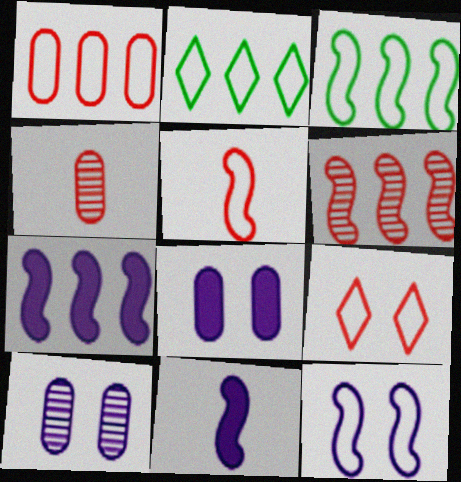[[1, 5, 9], 
[3, 5, 12], 
[3, 6, 7]]